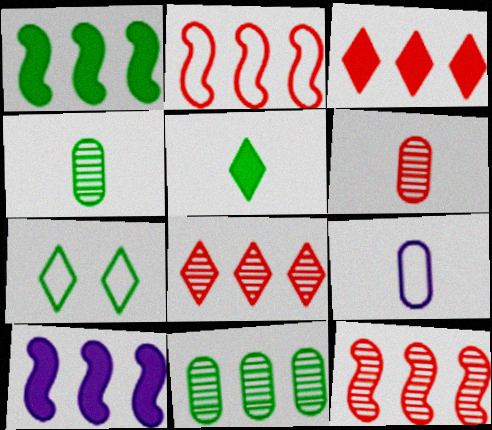[[1, 4, 7], 
[2, 7, 9], 
[6, 7, 10]]